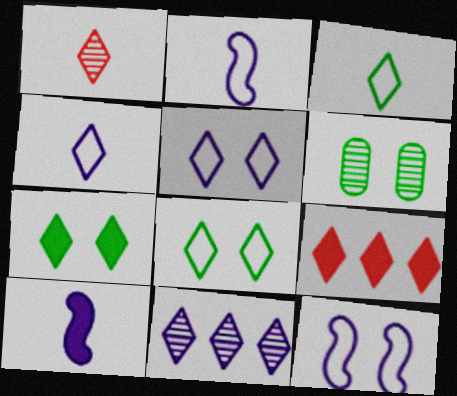[[2, 6, 9]]